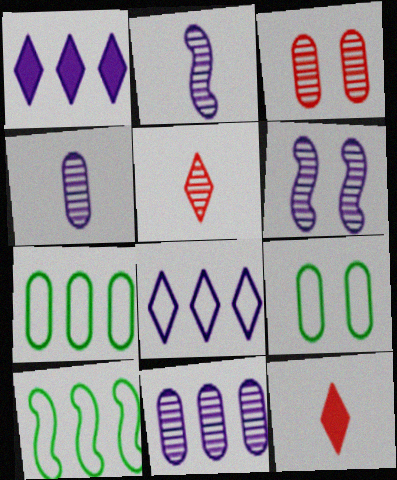[[6, 7, 12]]